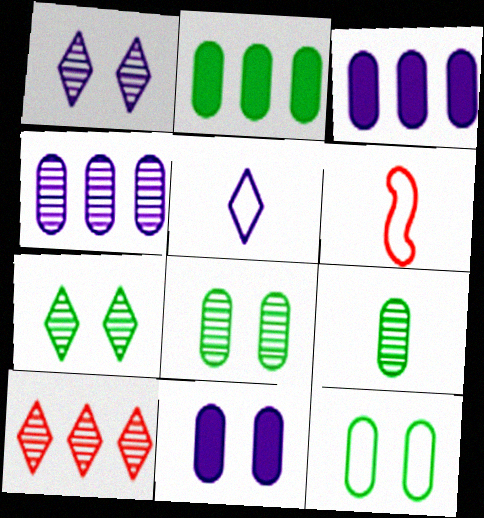[[1, 2, 6], 
[2, 9, 12], 
[3, 6, 7]]